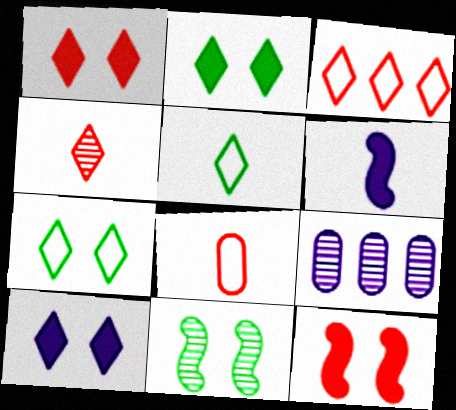[[1, 2, 10], 
[1, 3, 4], 
[4, 9, 11], 
[5, 9, 12]]